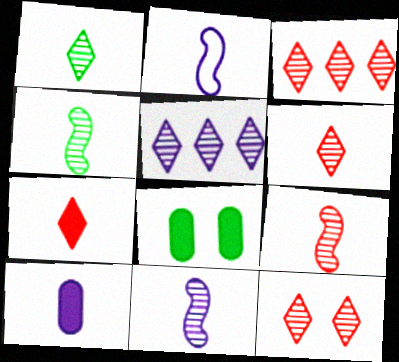[[1, 5, 12], 
[2, 3, 8], 
[3, 6, 12], 
[4, 9, 11]]